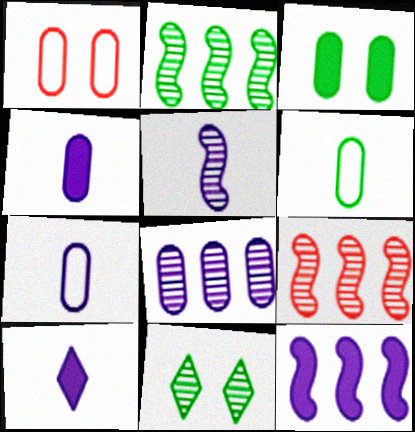[[1, 2, 10], 
[5, 7, 10]]